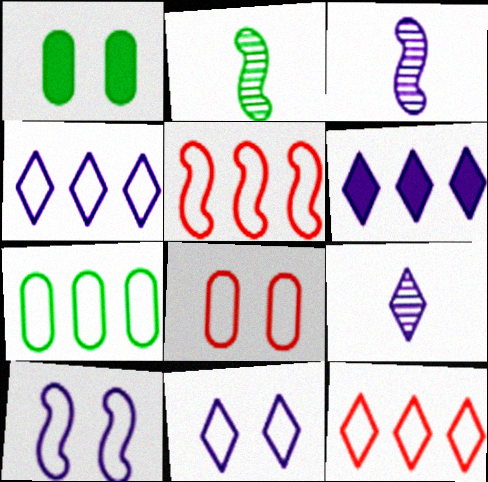[[1, 3, 12], 
[1, 5, 9], 
[2, 6, 8], 
[4, 5, 7], 
[6, 9, 11]]